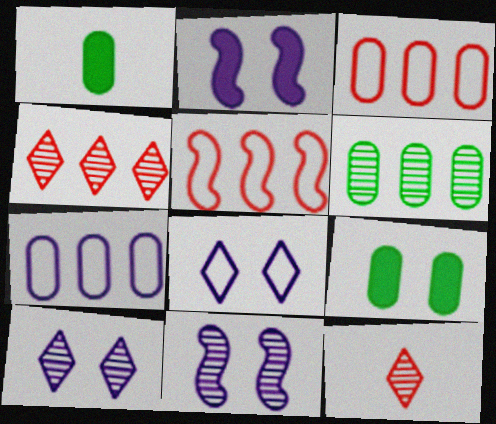[[1, 5, 10], 
[6, 11, 12]]